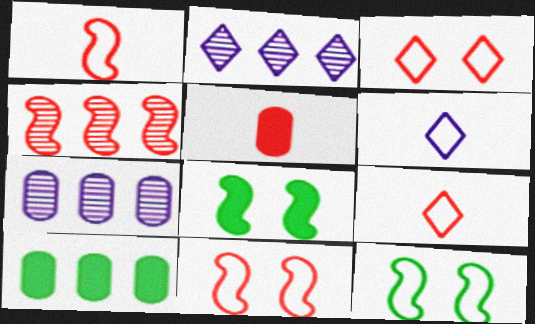[[2, 5, 12], 
[3, 4, 5], 
[7, 8, 9]]